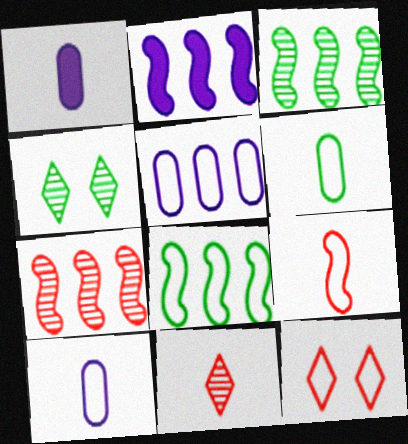[[1, 3, 12], 
[2, 7, 8], 
[8, 10, 12]]